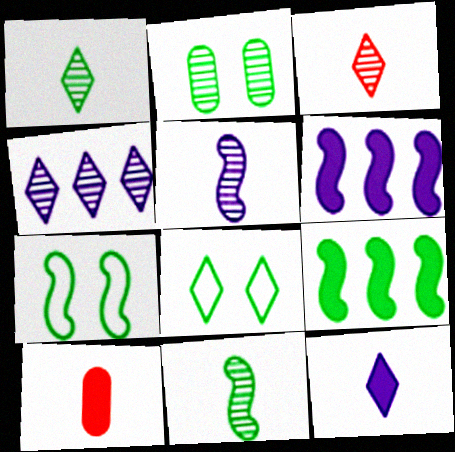[[4, 7, 10], 
[7, 9, 11]]